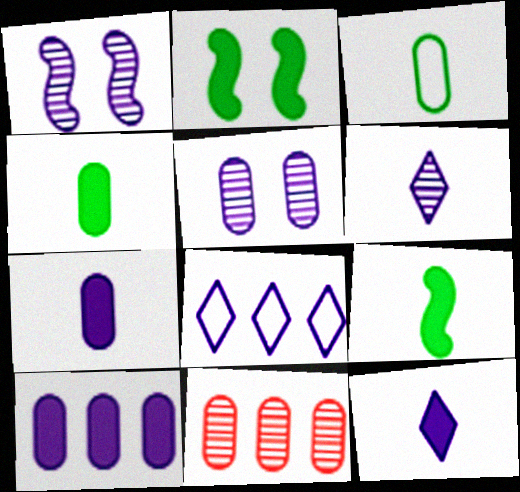[[1, 7, 8]]